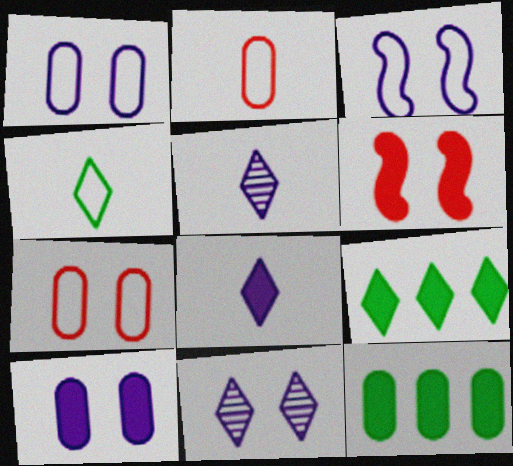[[3, 10, 11], 
[6, 8, 12]]